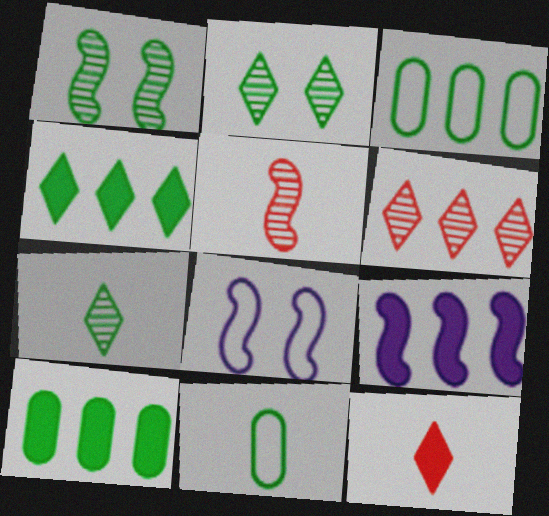[[1, 4, 11], 
[3, 6, 9]]